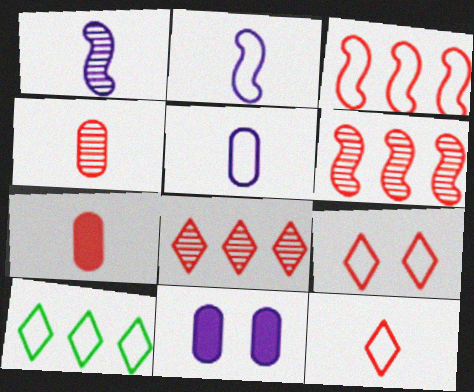[[6, 7, 9]]